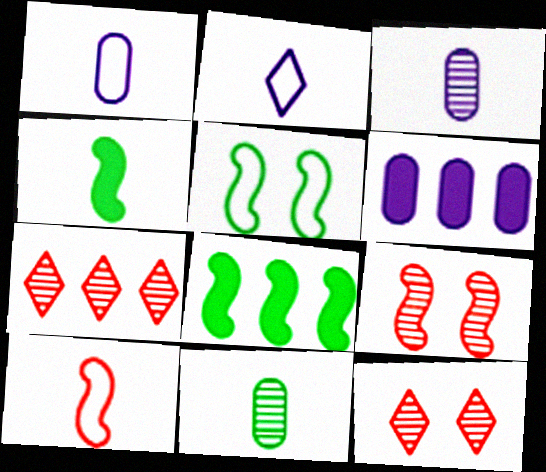[[1, 8, 12]]